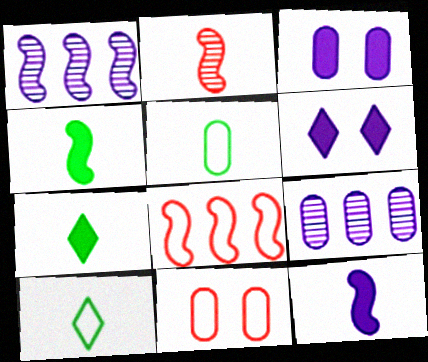[[1, 7, 11]]